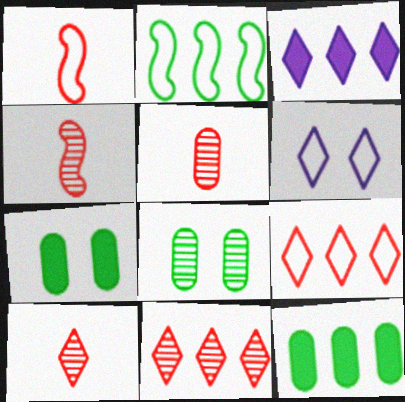[[1, 3, 8], 
[4, 5, 10], 
[4, 6, 12]]